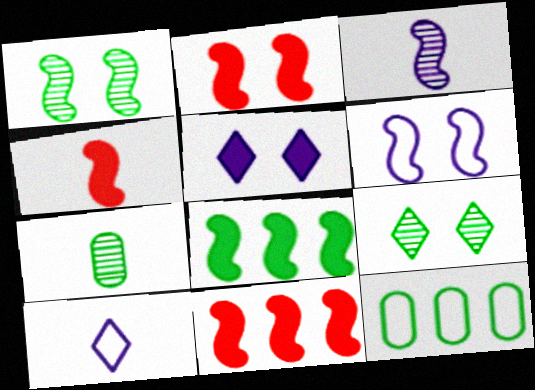[[1, 2, 6], 
[2, 4, 11], 
[4, 7, 10]]